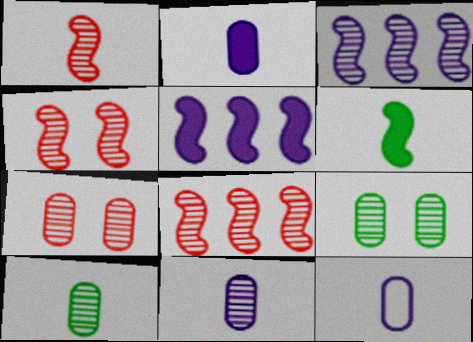[[1, 4, 8], 
[2, 11, 12]]